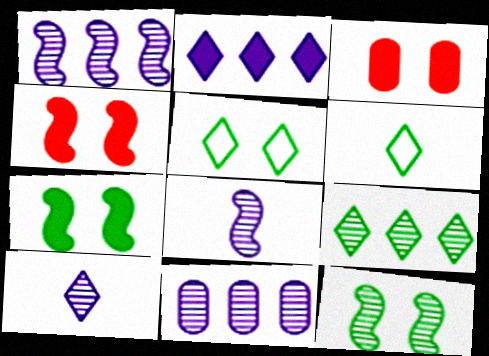[[1, 3, 6], 
[4, 6, 11]]